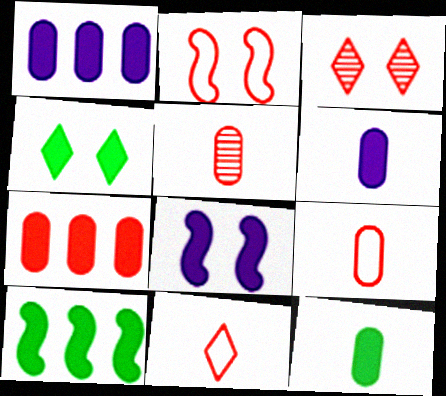[[4, 10, 12]]